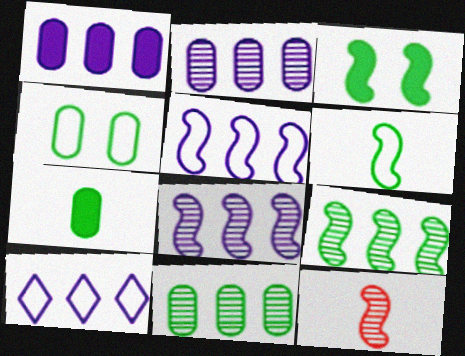[[1, 8, 10], 
[3, 5, 12], 
[3, 6, 9], 
[4, 7, 11]]